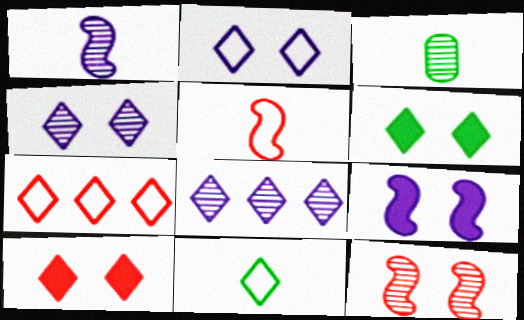[[2, 7, 11], 
[3, 7, 9], 
[3, 8, 12], 
[8, 10, 11]]